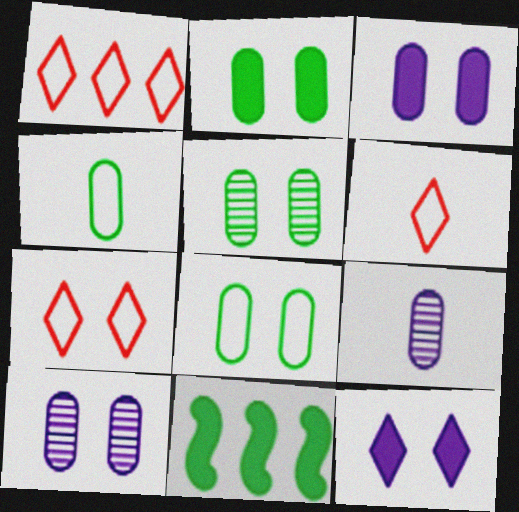[[1, 6, 7], 
[2, 5, 8], 
[6, 10, 11], 
[7, 9, 11]]